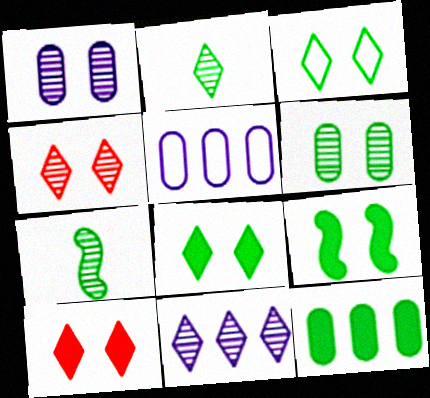[[2, 4, 11], 
[3, 6, 9], 
[3, 7, 12], 
[5, 7, 10]]